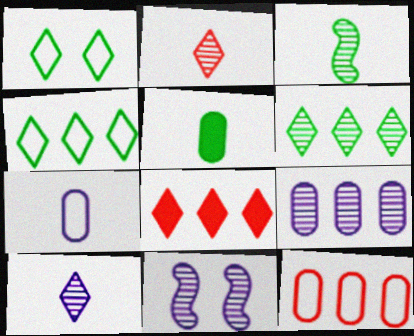[[1, 8, 10], 
[9, 10, 11]]